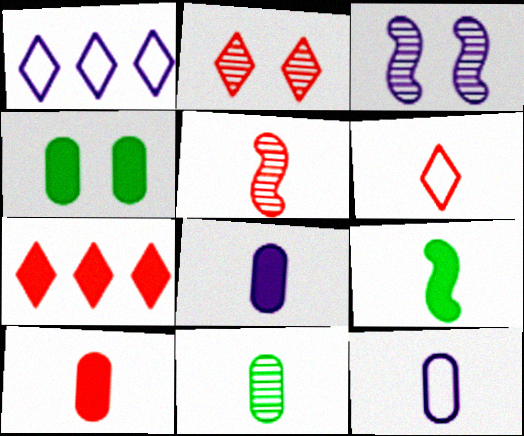[[1, 3, 8], 
[1, 4, 5], 
[2, 6, 7], 
[5, 6, 10], 
[10, 11, 12]]